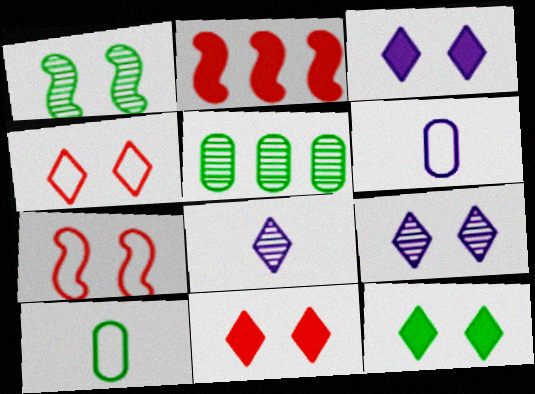[[2, 9, 10], 
[3, 11, 12], 
[4, 9, 12]]